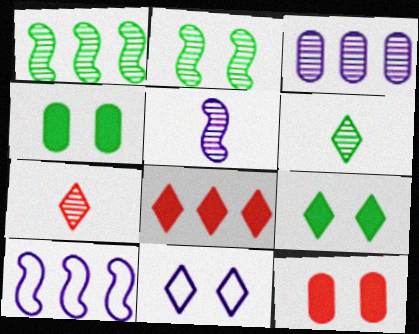[[2, 3, 7], 
[2, 11, 12], 
[4, 7, 10], 
[6, 8, 11], 
[6, 10, 12]]